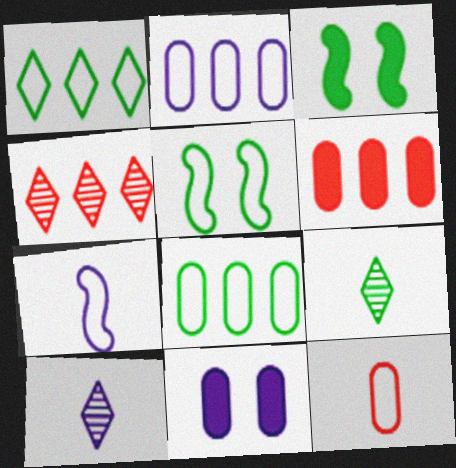[[3, 8, 9], 
[5, 6, 10]]